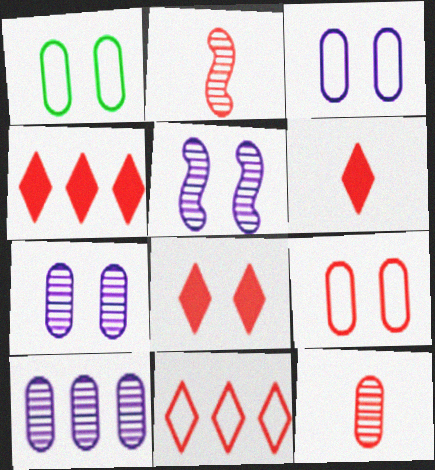[[1, 3, 9], 
[1, 5, 8], 
[2, 4, 9], 
[4, 6, 8]]